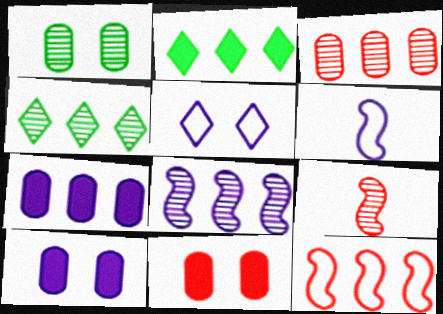[[3, 4, 8], 
[4, 6, 11], 
[4, 7, 12]]